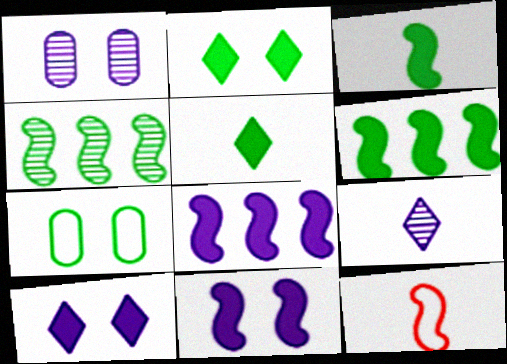[[4, 5, 7], 
[4, 11, 12]]